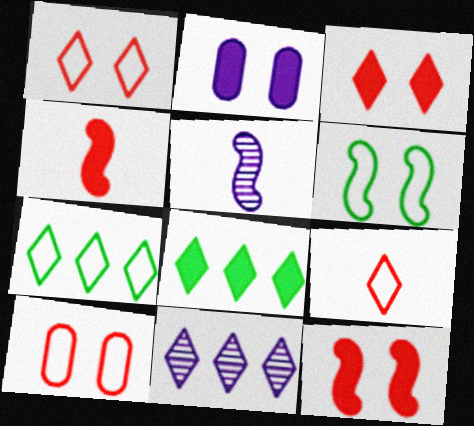[[2, 4, 8], 
[5, 8, 10]]